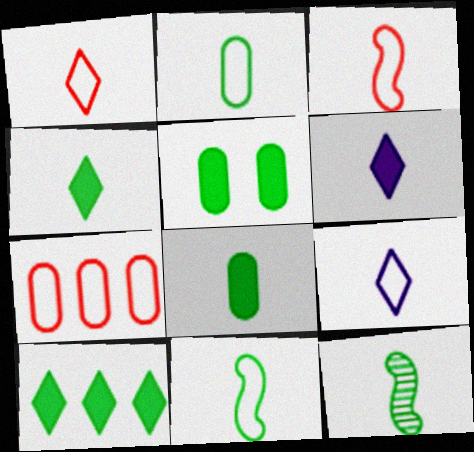[[2, 3, 9], 
[2, 4, 12]]